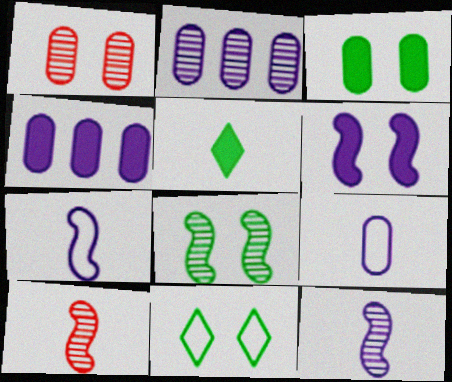[[1, 6, 11], 
[3, 8, 11], 
[4, 10, 11], 
[5, 9, 10]]